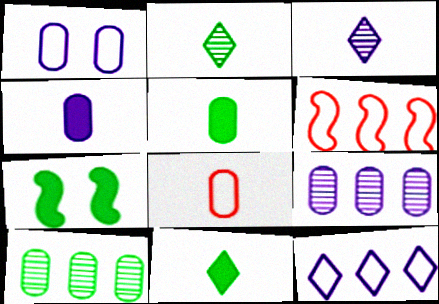[[1, 4, 9]]